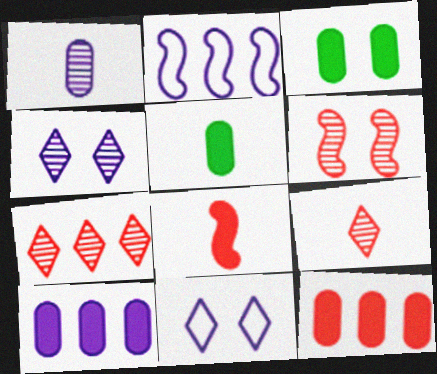[[2, 3, 9], 
[3, 6, 11]]